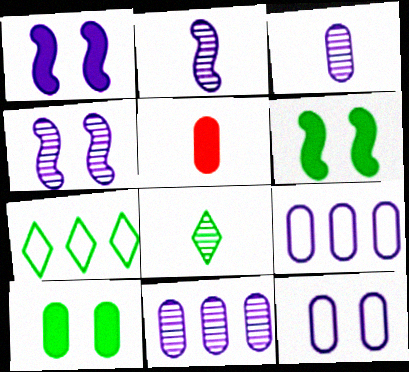[[4, 5, 7]]